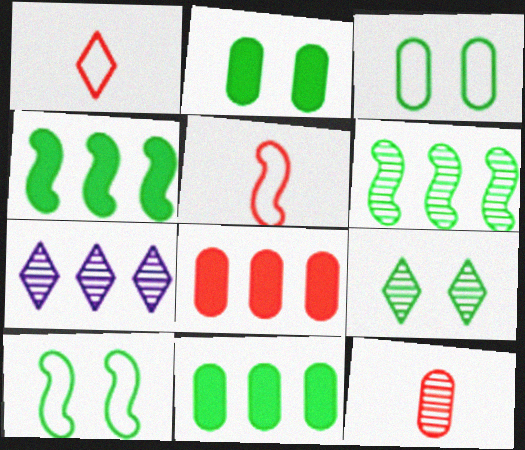[[2, 5, 7], 
[2, 9, 10]]